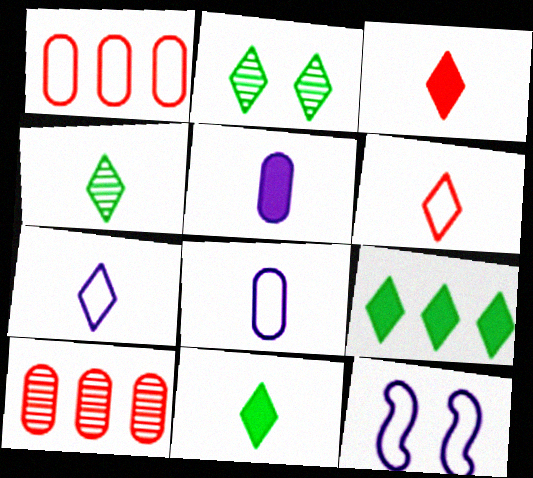[[3, 4, 7], 
[10, 11, 12]]